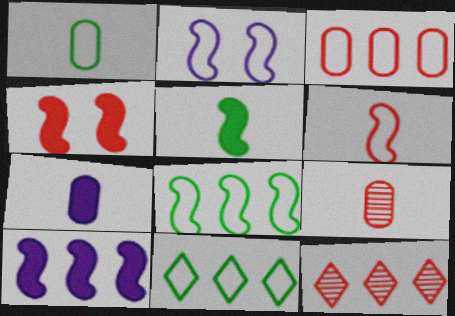[[1, 7, 9], 
[2, 6, 8], 
[4, 5, 10]]